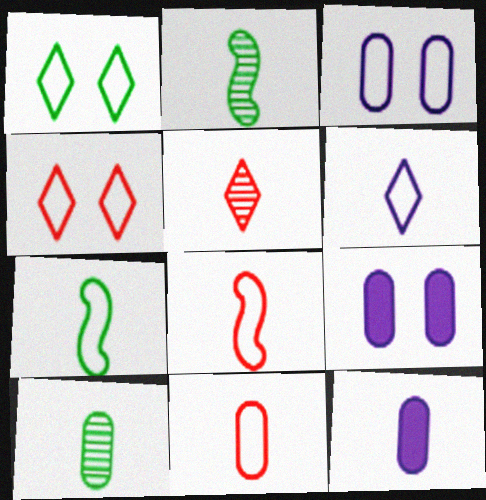[[5, 7, 12], 
[6, 7, 11], 
[10, 11, 12]]